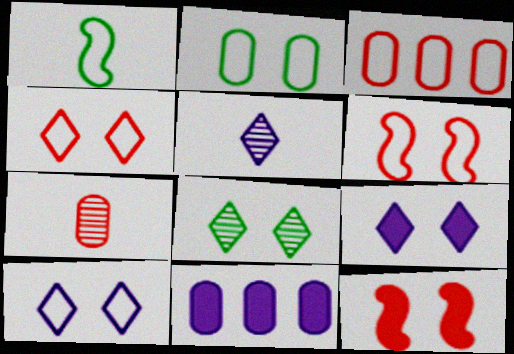[[1, 3, 10], 
[2, 6, 10], 
[2, 7, 11], 
[4, 8, 9]]